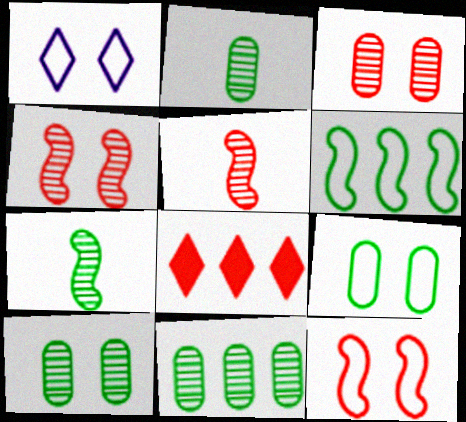[[1, 9, 12], 
[2, 10, 11]]